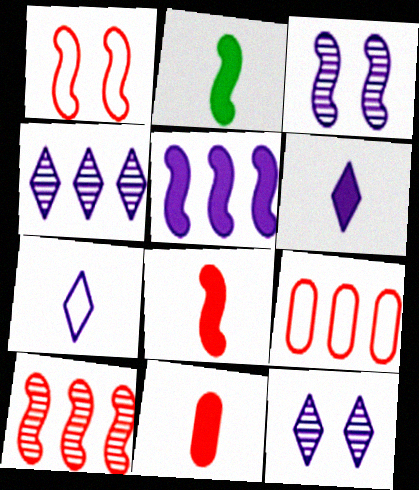[[1, 8, 10], 
[2, 6, 11], 
[2, 9, 12]]